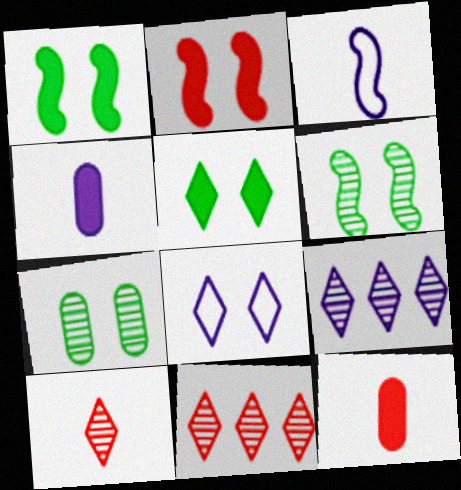[[2, 7, 8]]